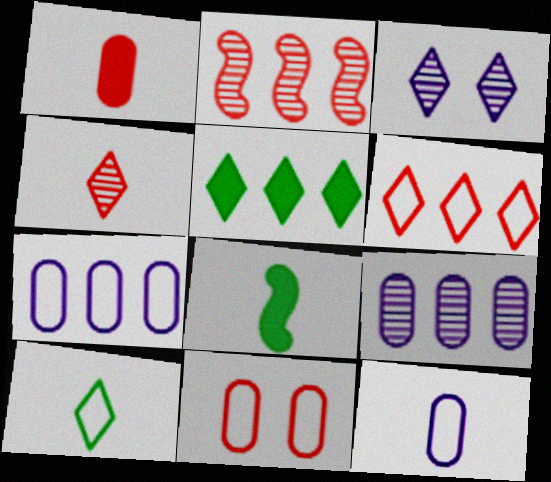[[2, 5, 7], 
[4, 8, 12]]